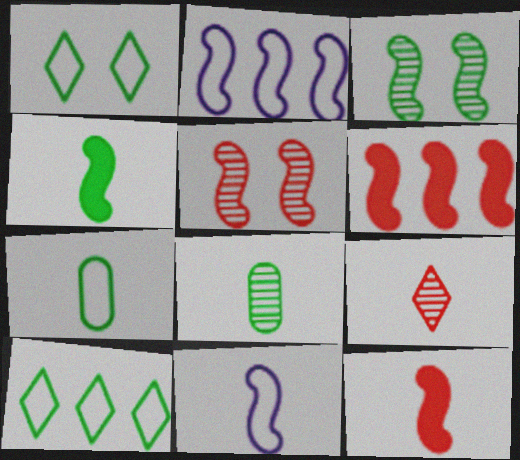[[2, 3, 12], 
[2, 4, 5], 
[3, 6, 11]]